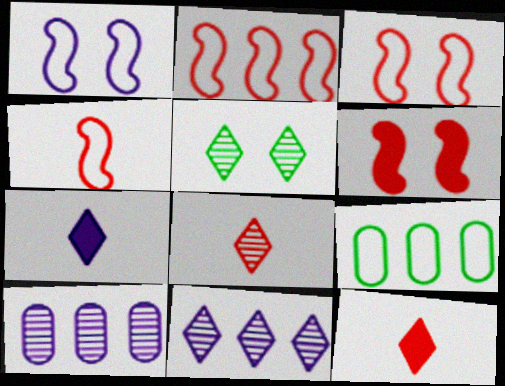[[1, 7, 10], 
[2, 3, 4], 
[5, 8, 11]]